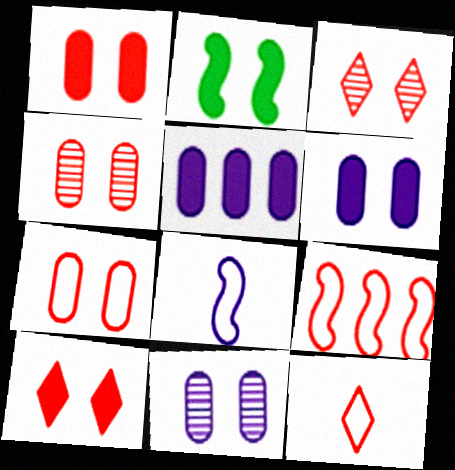[[1, 4, 7], 
[2, 6, 10], 
[7, 9, 12]]